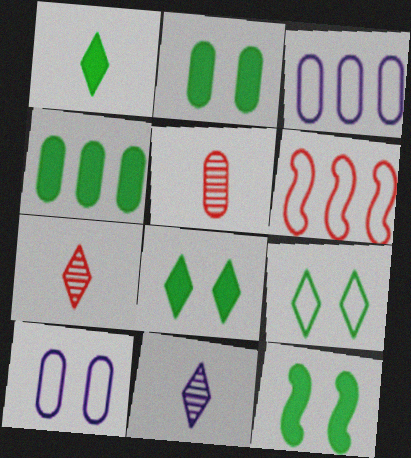[[1, 4, 12], 
[2, 3, 5], 
[2, 6, 11], 
[2, 8, 12], 
[3, 7, 12], 
[4, 5, 10]]